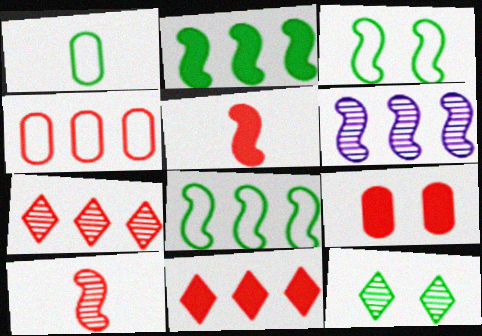[[1, 2, 12], 
[3, 5, 6], 
[5, 9, 11]]